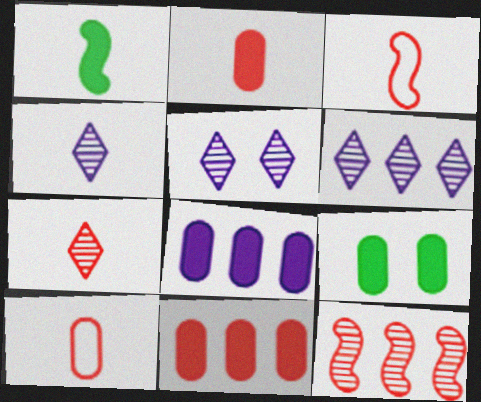[[1, 4, 10], 
[2, 3, 7], 
[2, 8, 9], 
[3, 6, 9], 
[4, 5, 6]]